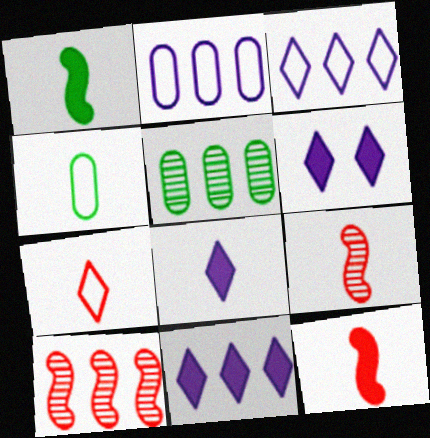[[4, 6, 10], 
[4, 8, 9], 
[6, 8, 11]]